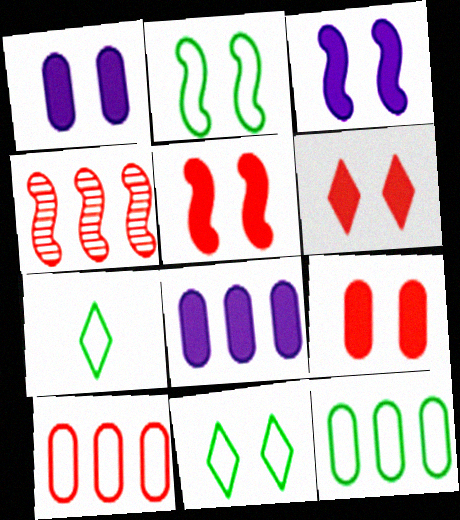[[1, 4, 7], 
[2, 7, 12], 
[5, 6, 9]]